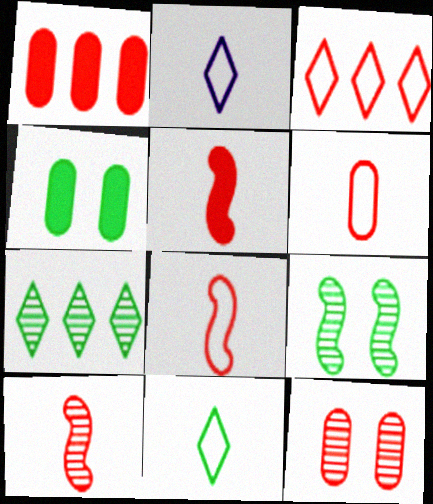[[1, 2, 9], 
[1, 6, 12], 
[3, 5, 12], 
[5, 8, 10]]